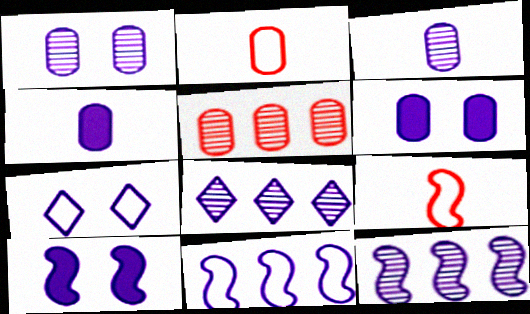[[1, 7, 10], 
[4, 7, 12]]